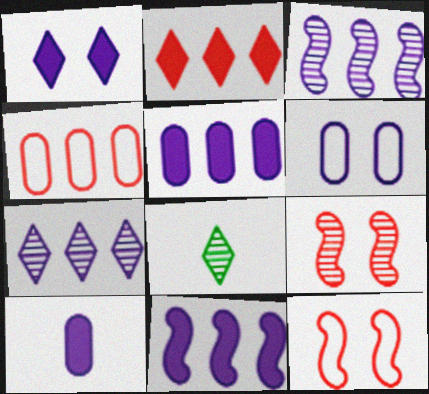[[1, 10, 11], 
[5, 8, 12]]